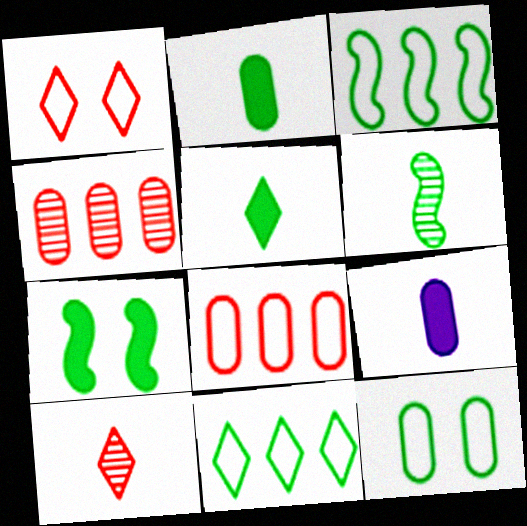[[3, 6, 7], 
[4, 9, 12]]